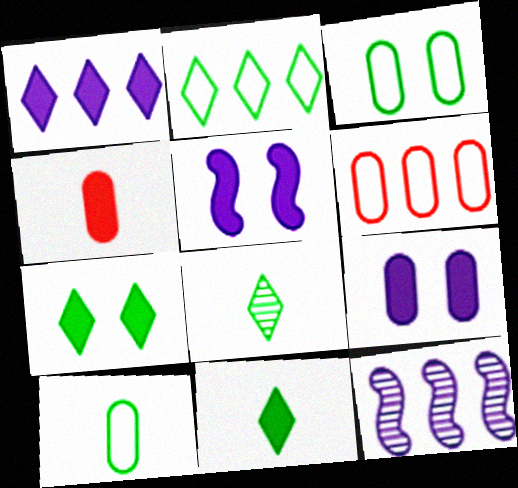[[2, 7, 8], 
[5, 6, 8]]